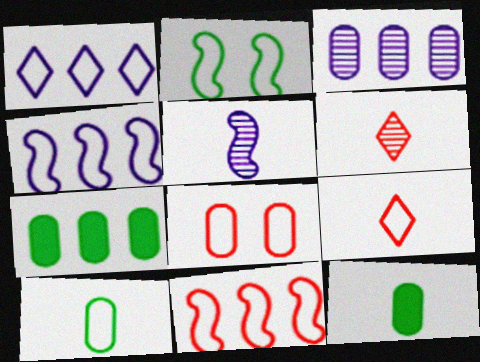[[3, 8, 12], 
[5, 9, 12], 
[8, 9, 11]]